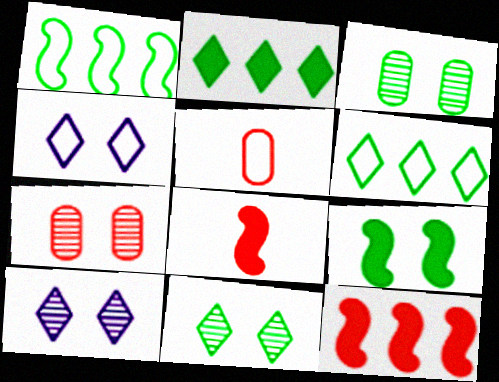[[1, 4, 5], 
[4, 7, 9]]